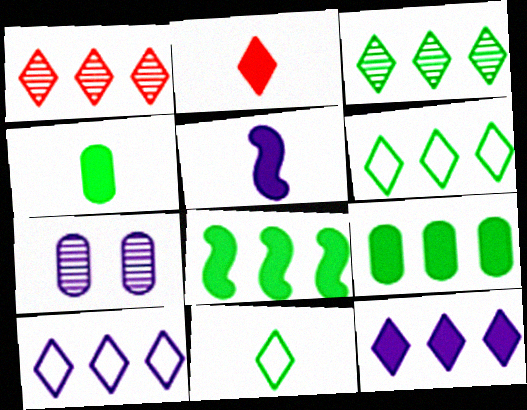[[1, 6, 12], 
[2, 4, 5], 
[5, 7, 10]]